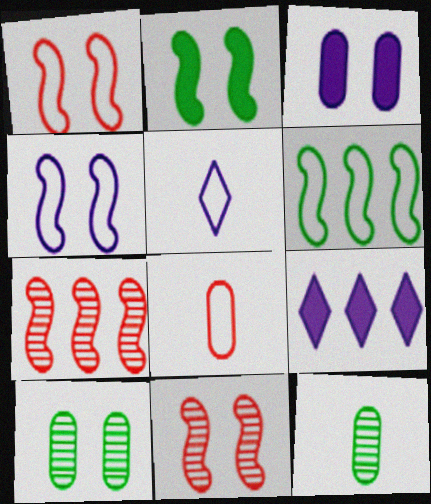[[1, 9, 12], 
[2, 4, 11]]